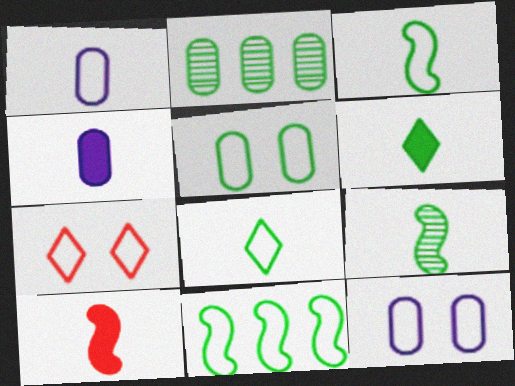[[1, 7, 11], 
[4, 6, 10], 
[5, 8, 11]]